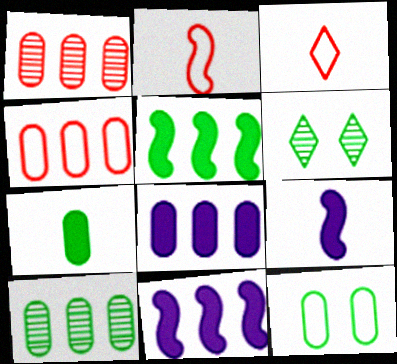[[2, 6, 8], 
[4, 6, 9], 
[4, 8, 10], 
[7, 10, 12]]